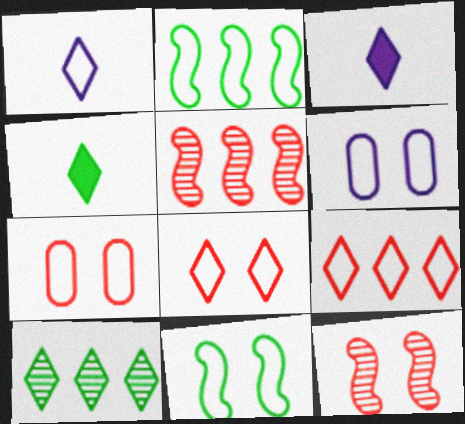[[1, 2, 7], 
[3, 8, 10], 
[4, 5, 6], 
[6, 8, 11]]